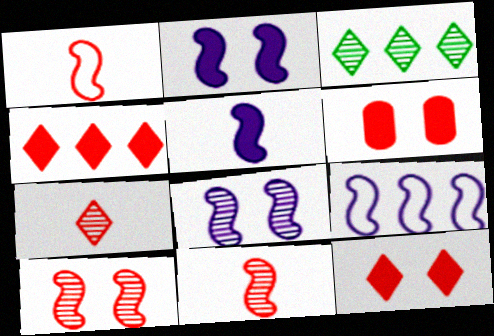[[5, 8, 9]]